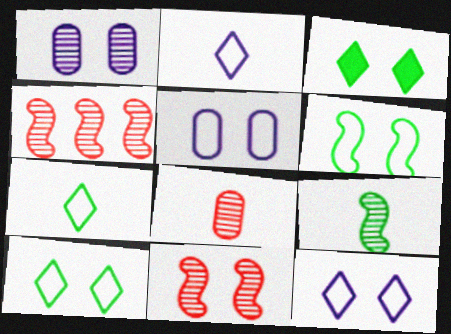[[3, 5, 11]]